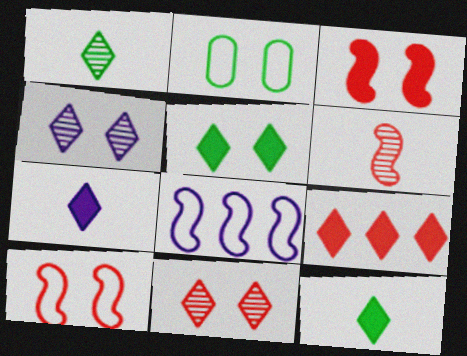[[2, 3, 4], 
[5, 7, 9]]